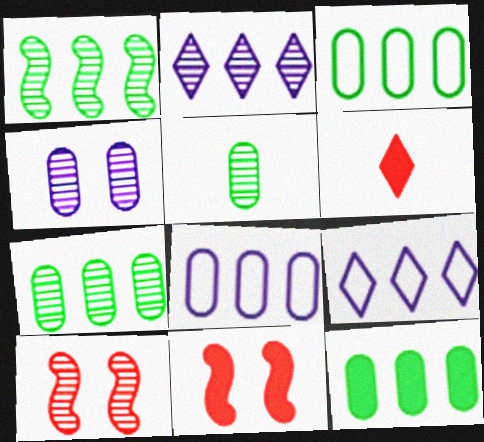[[2, 5, 10], 
[3, 7, 12], 
[5, 9, 11]]